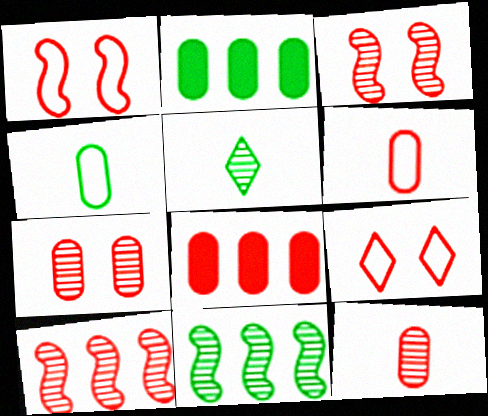[[6, 7, 8]]